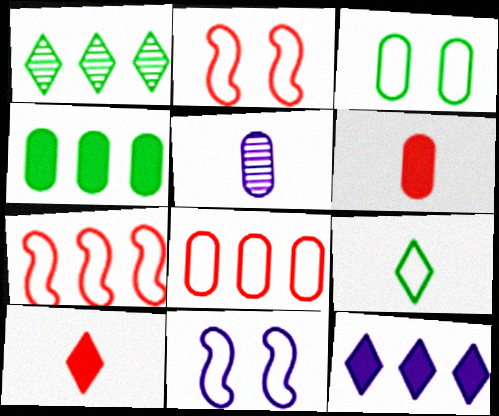[[1, 6, 11], 
[5, 11, 12], 
[8, 9, 11]]